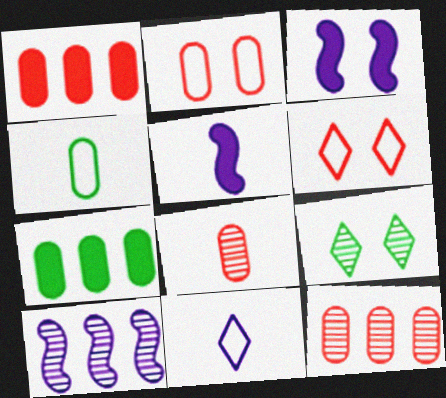[[1, 2, 8], 
[2, 3, 9], 
[8, 9, 10]]